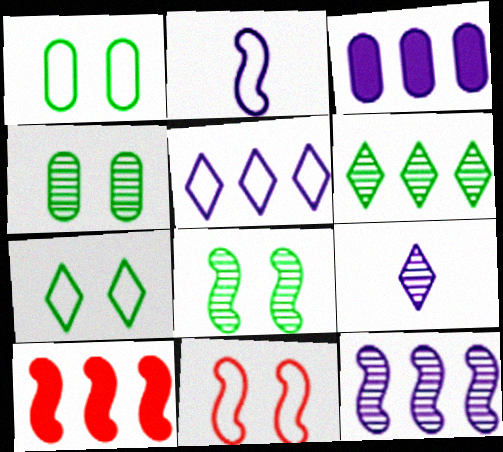[[1, 9, 10], 
[2, 8, 10], 
[3, 5, 12]]